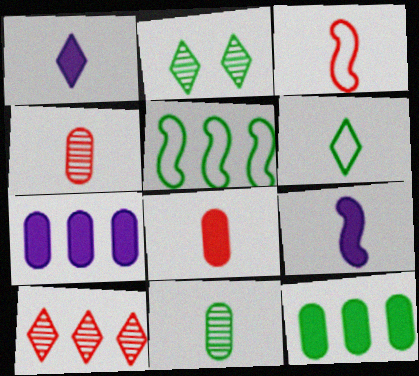[[1, 3, 11], 
[2, 3, 7], 
[4, 6, 9], 
[5, 7, 10]]